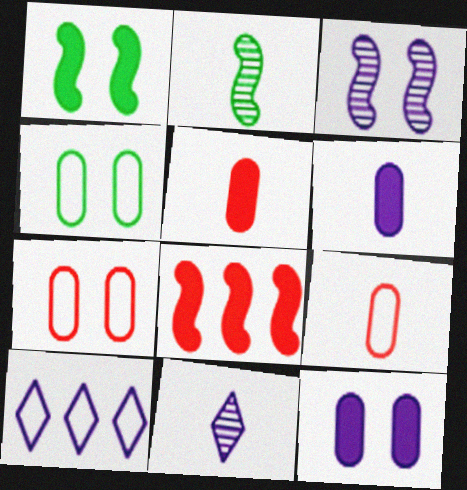[[3, 6, 10], 
[4, 8, 11]]